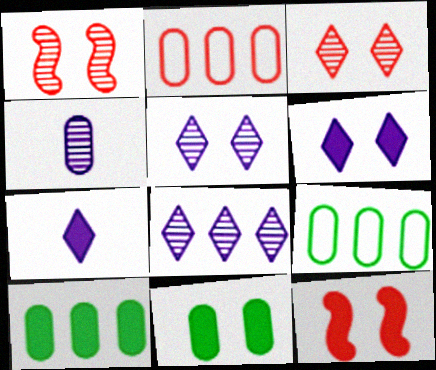[[1, 7, 9], 
[2, 4, 11], 
[6, 11, 12], 
[7, 10, 12]]